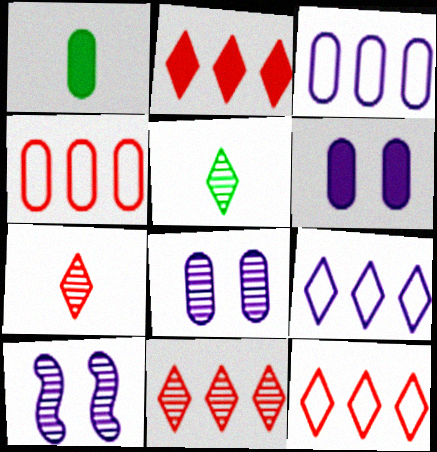[[1, 4, 8], 
[1, 10, 12], 
[2, 11, 12]]